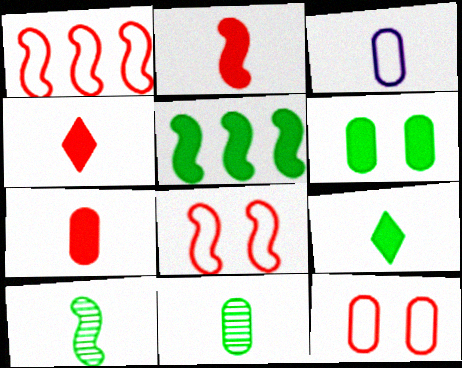[[2, 4, 7], 
[3, 4, 10], 
[3, 7, 11], 
[5, 6, 9]]